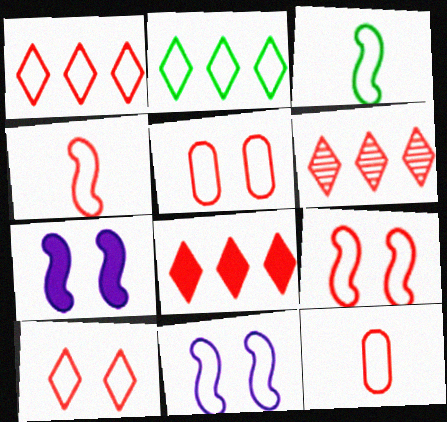[[1, 4, 5], 
[1, 6, 8], 
[1, 9, 12], 
[2, 11, 12], 
[5, 9, 10]]